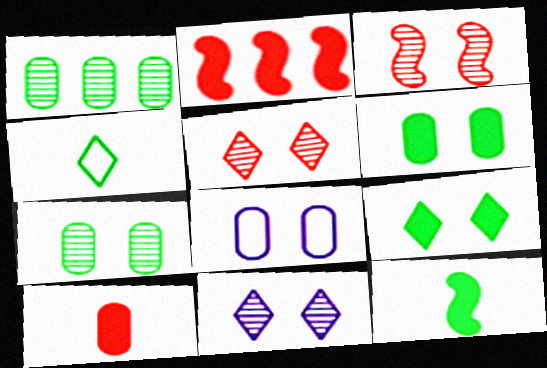[[1, 8, 10], 
[3, 7, 11], 
[3, 8, 9]]